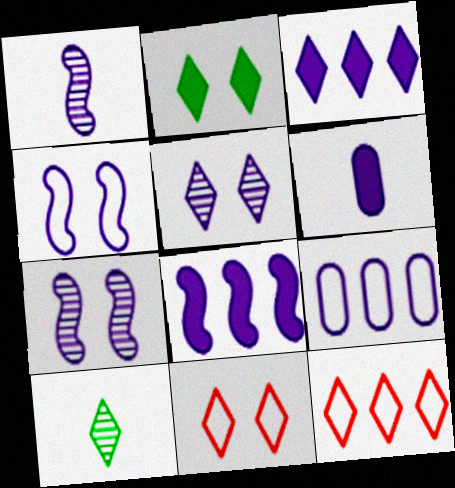[[1, 4, 8], 
[2, 5, 11], 
[3, 10, 11]]